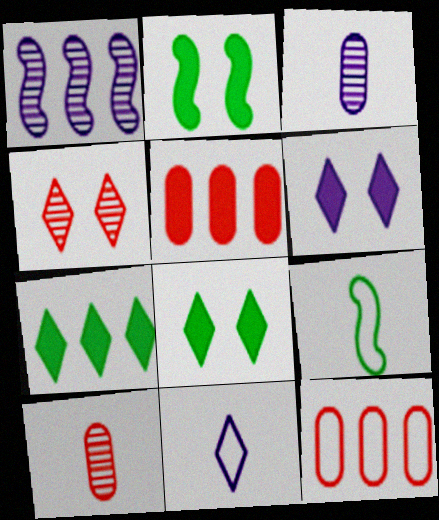[[1, 7, 12], 
[4, 7, 11]]